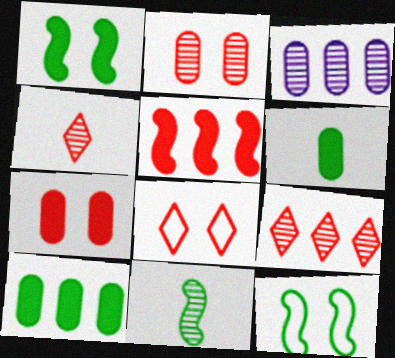[]